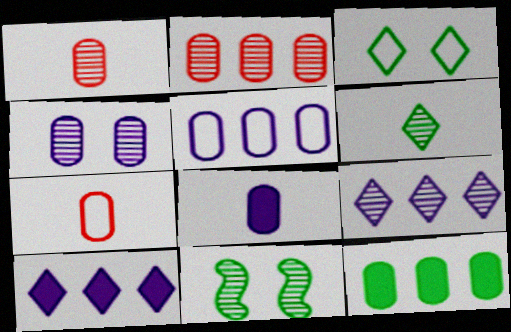[[1, 9, 11], 
[2, 5, 12], 
[4, 5, 8], 
[4, 7, 12], 
[7, 10, 11]]